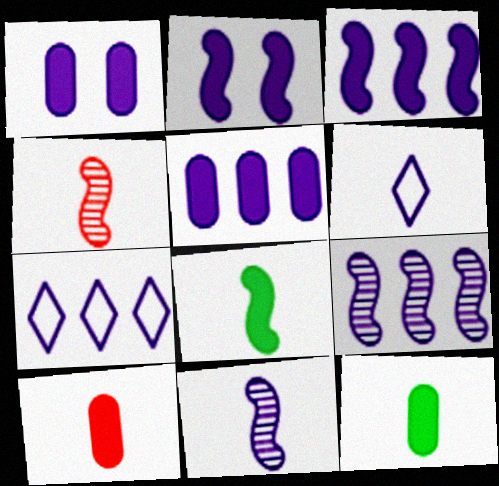[[1, 6, 9], 
[1, 7, 11], 
[4, 6, 12], 
[5, 7, 9]]